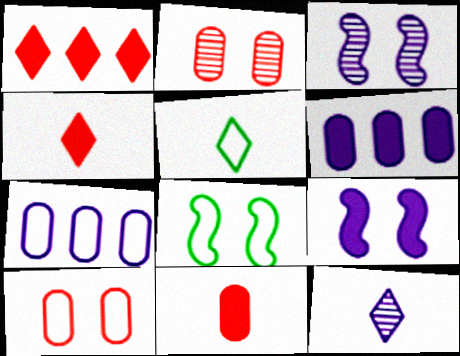[[4, 5, 12], 
[7, 9, 12]]